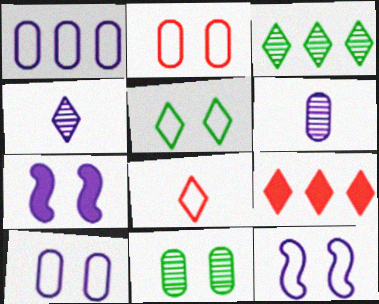[[1, 4, 7], 
[2, 5, 12], 
[4, 5, 9]]